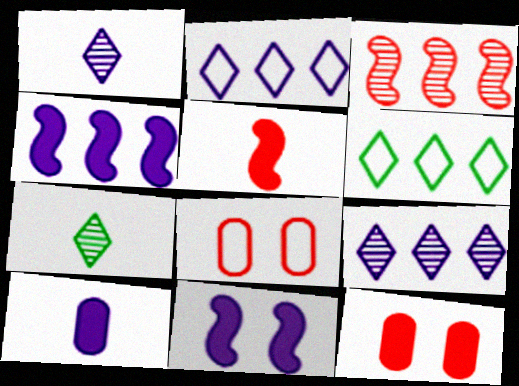[[4, 7, 8]]